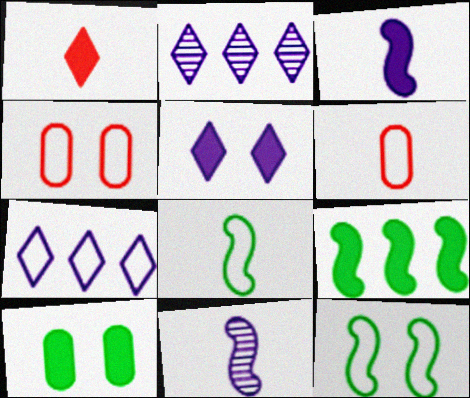[[4, 7, 8], 
[6, 7, 12]]